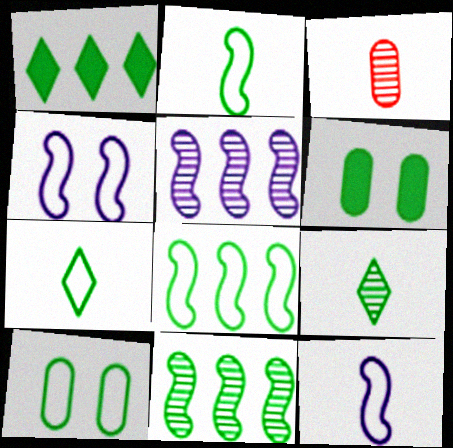[[1, 3, 4], 
[6, 7, 11], 
[6, 8, 9], 
[7, 8, 10]]